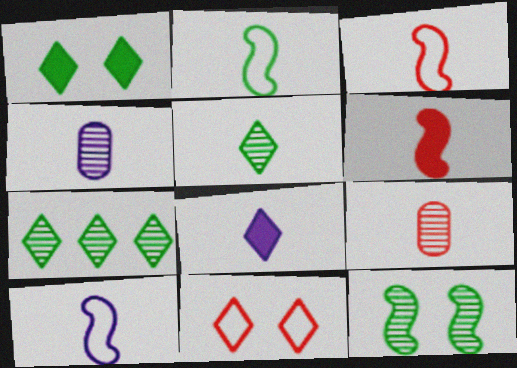[[2, 3, 10], 
[2, 8, 9], 
[4, 8, 10], 
[7, 8, 11]]